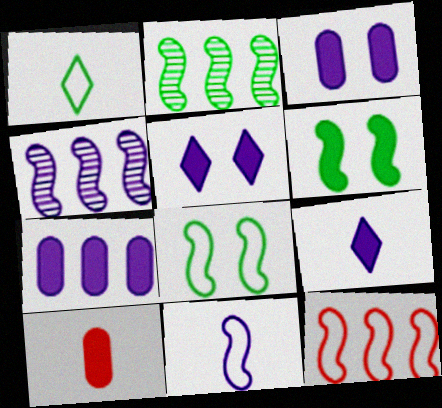[[8, 11, 12]]